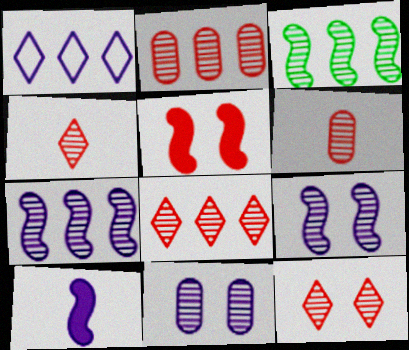[[1, 10, 11], 
[3, 4, 11], 
[4, 8, 12]]